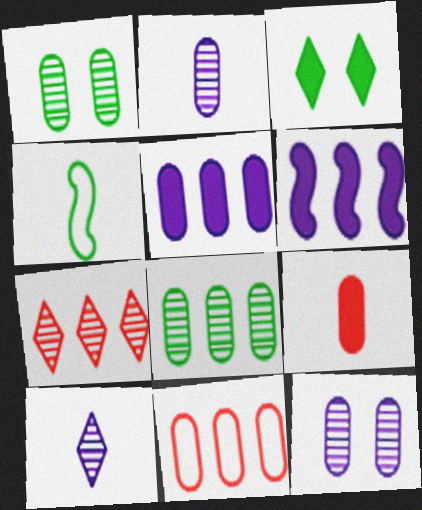[[3, 4, 8], 
[3, 6, 9], 
[4, 9, 10], 
[5, 8, 11]]